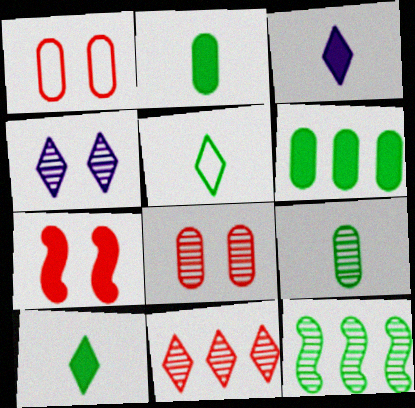[[1, 3, 12], 
[3, 6, 7]]